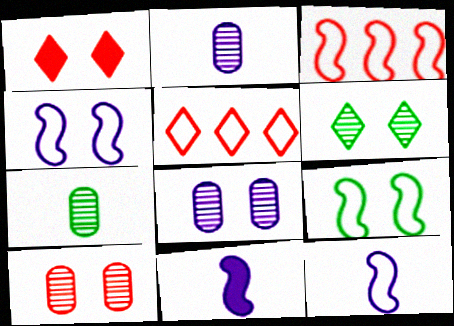[[1, 8, 9], 
[3, 9, 12]]